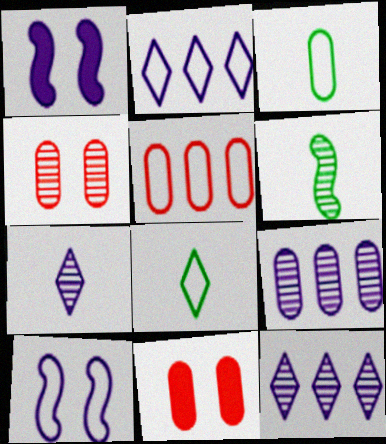[[2, 6, 11], 
[3, 9, 11], 
[4, 6, 12], 
[5, 8, 10]]